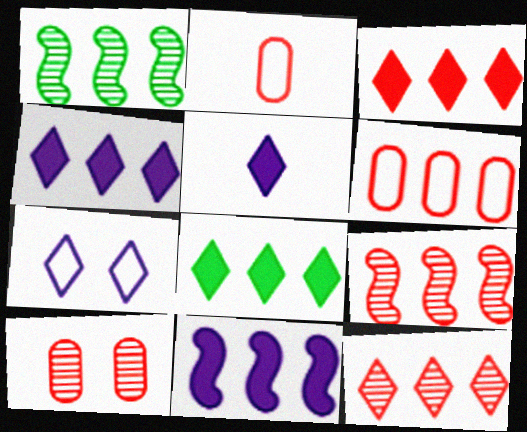[[1, 4, 6], 
[3, 4, 8], 
[3, 6, 9]]